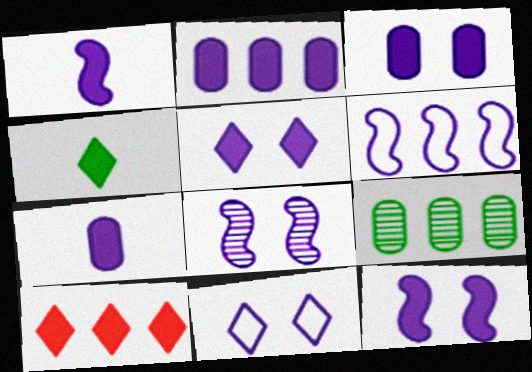[[1, 2, 5], 
[1, 6, 8], 
[2, 3, 7], 
[3, 5, 12], 
[3, 8, 11], 
[4, 5, 10], 
[6, 9, 10]]